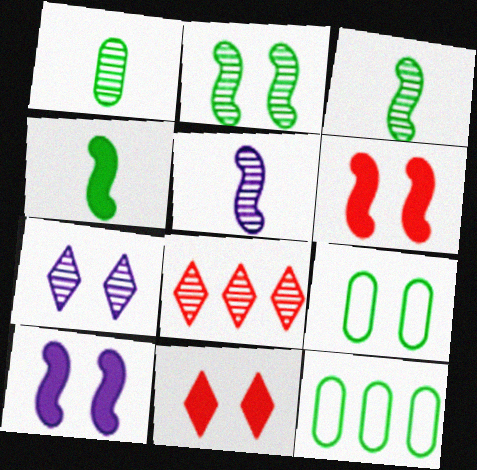[[5, 11, 12], 
[6, 7, 9]]